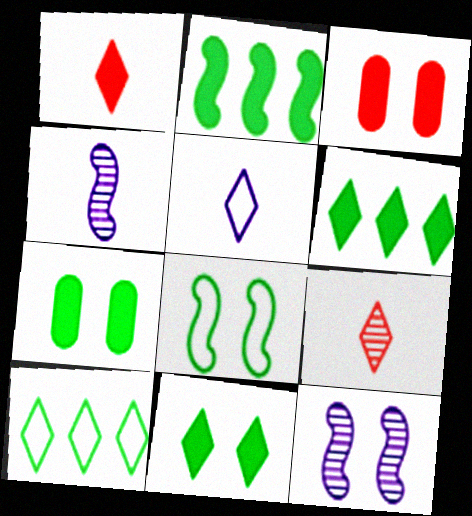[[3, 4, 10]]